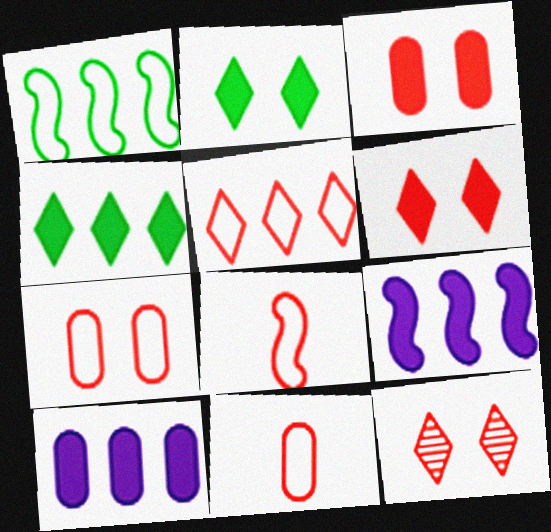[[5, 7, 8]]